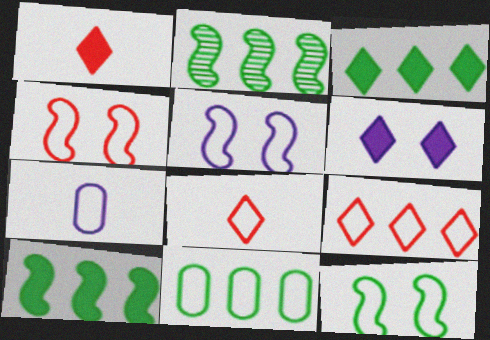[[1, 3, 6], 
[2, 3, 11], 
[4, 5, 12], 
[5, 8, 11], 
[7, 9, 12]]